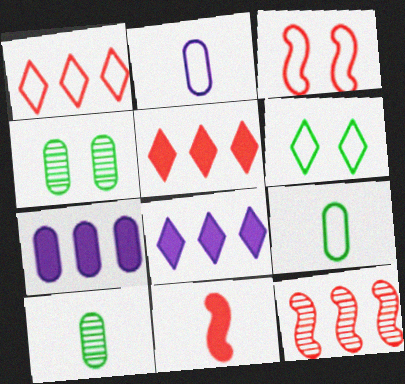[[3, 8, 10], 
[3, 11, 12]]